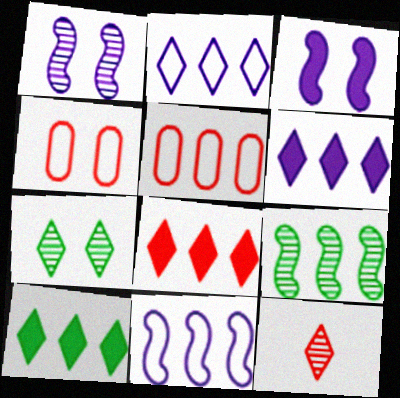[[3, 4, 7], 
[5, 6, 9], 
[6, 8, 10]]